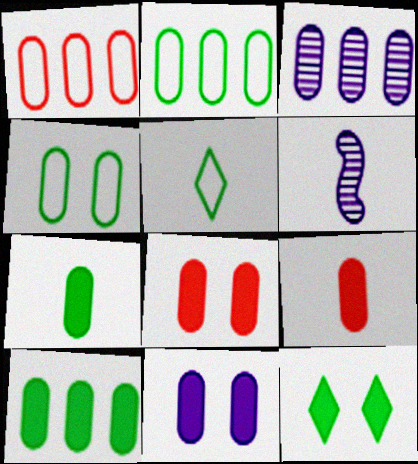[[1, 3, 10], 
[1, 6, 12], 
[3, 4, 9], 
[5, 6, 9], 
[9, 10, 11]]